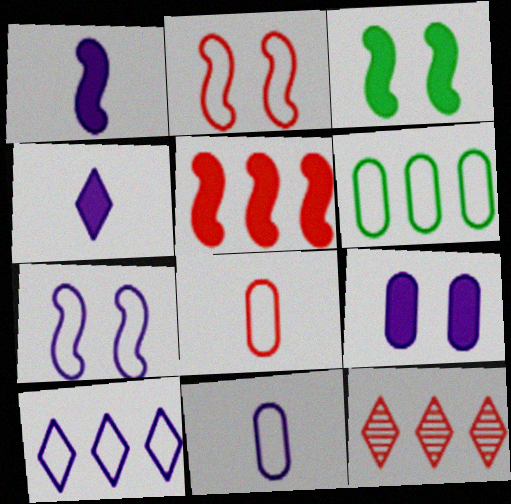[[1, 3, 5], 
[3, 11, 12], 
[7, 10, 11]]